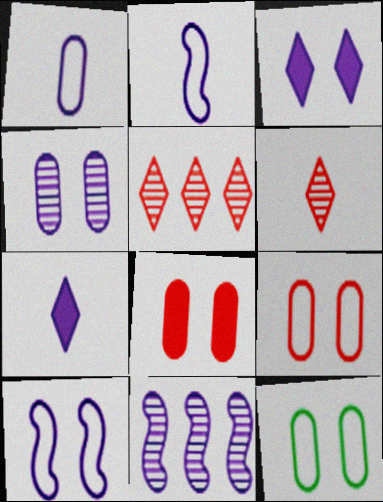[[1, 3, 11], 
[3, 4, 10], 
[4, 8, 12]]